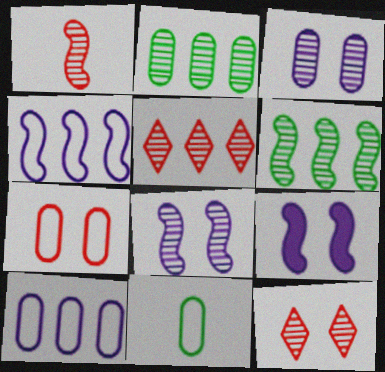[[1, 6, 8], 
[5, 9, 11], 
[7, 10, 11]]